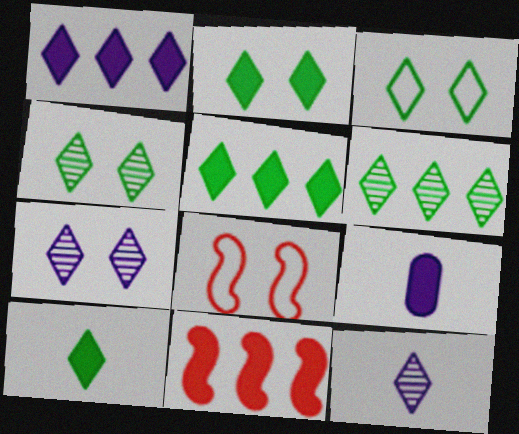[[2, 3, 4], 
[2, 5, 10], 
[2, 9, 11], 
[3, 6, 10], 
[6, 8, 9]]